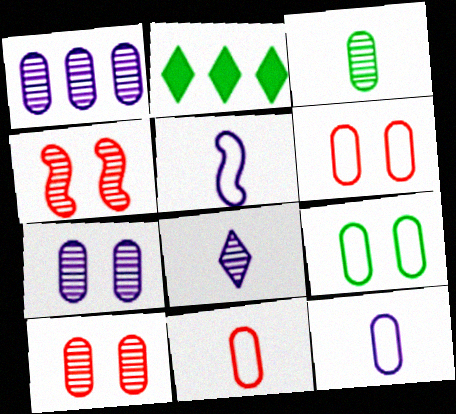[[1, 3, 10], 
[2, 4, 12], 
[2, 5, 10]]